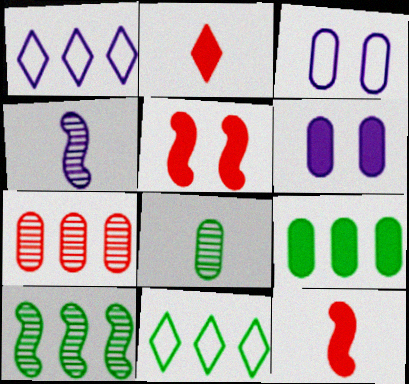[[1, 4, 6], 
[1, 5, 8], 
[2, 3, 10], 
[9, 10, 11]]